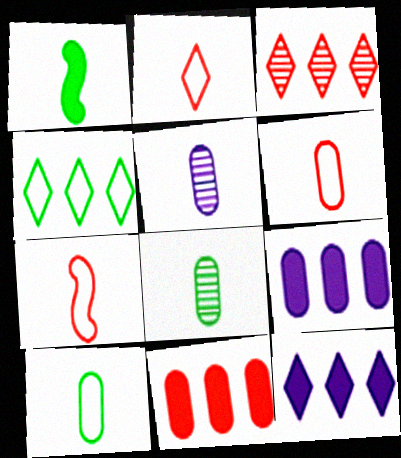[[1, 2, 5], 
[2, 6, 7], 
[3, 4, 12]]